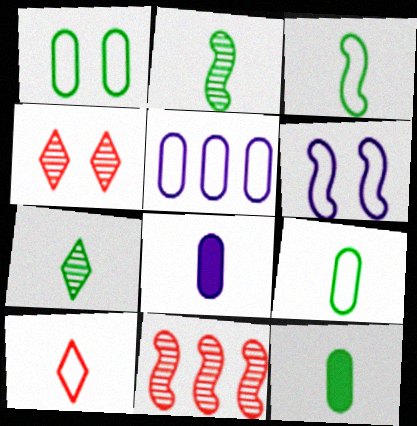[[2, 8, 10], 
[3, 7, 12]]